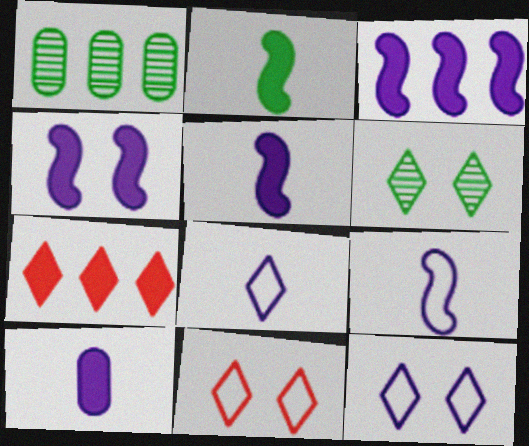[[1, 5, 11], 
[3, 4, 5], 
[6, 7, 8]]